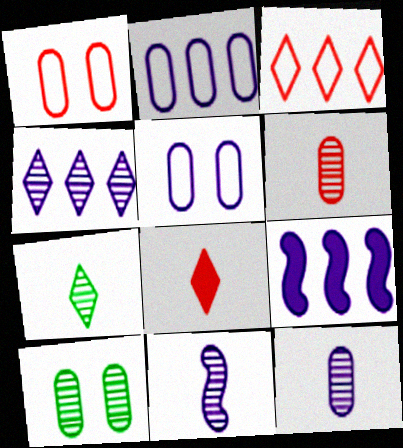[[1, 7, 9], 
[2, 4, 9], 
[6, 7, 11]]